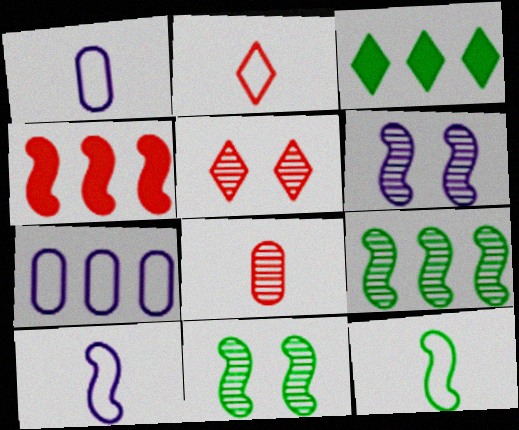[[1, 2, 12], 
[4, 6, 12], 
[4, 10, 11]]